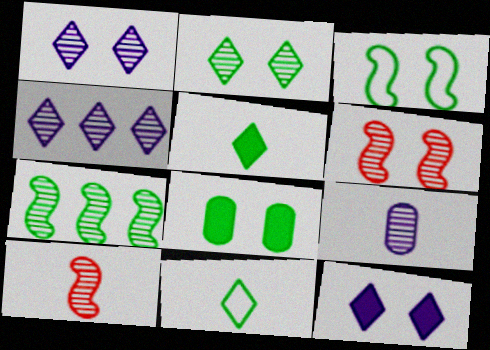[[2, 3, 8], 
[7, 8, 11]]